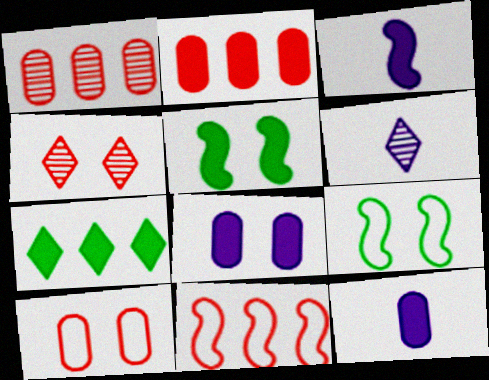[[2, 6, 9], 
[4, 8, 9]]